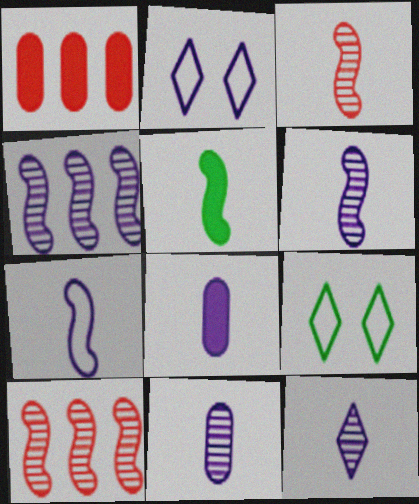[[1, 6, 9], 
[2, 4, 8], 
[3, 5, 7], 
[6, 11, 12], 
[7, 8, 12], 
[8, 9, 10]]